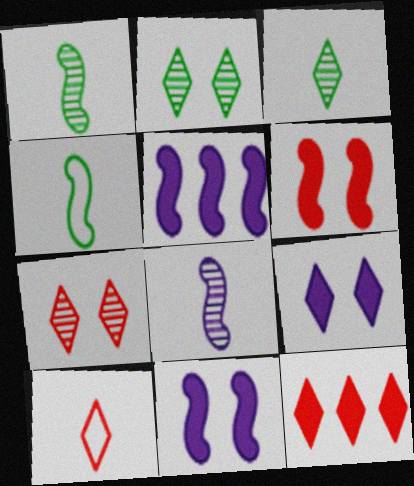[[7, 10, 12]]